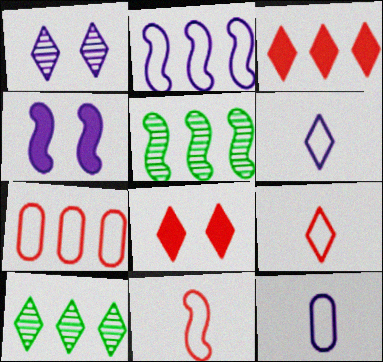[[4, 5, 11], 
[5, 8, 12], 
[6, 8, 10]]